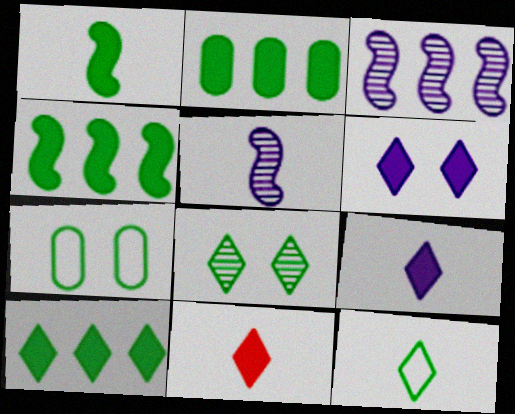[[2, 4, 10], 
[3, 7, 11], 
[6, 10, 11], 
[8, 10, 12]]